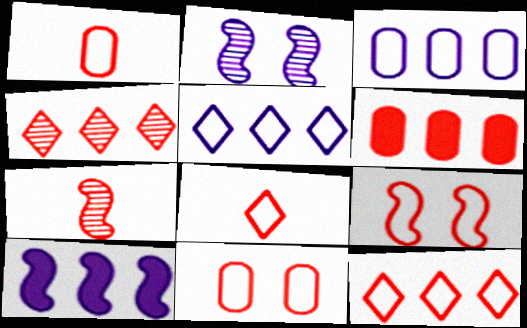[[1, 9, 12]]